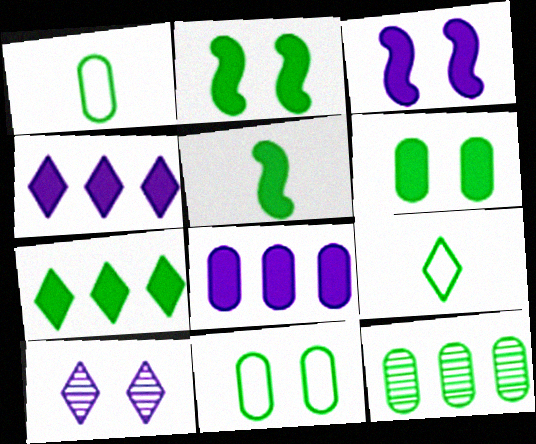[[1, 6, 12], 
[2, 9, 12], 
[5, 6, 7]]